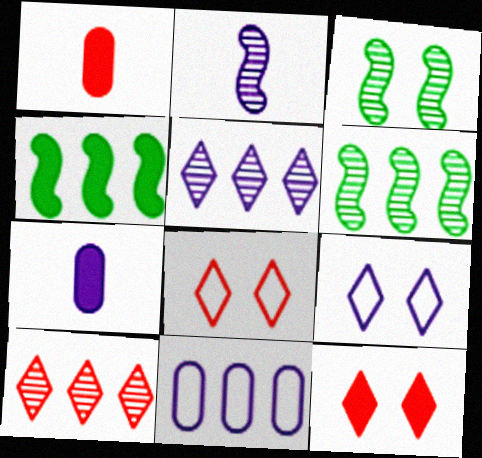[[1, 6, 9], 
[4, 7, 12], 
[4, 10, 11], 
[6, 7, 8]]